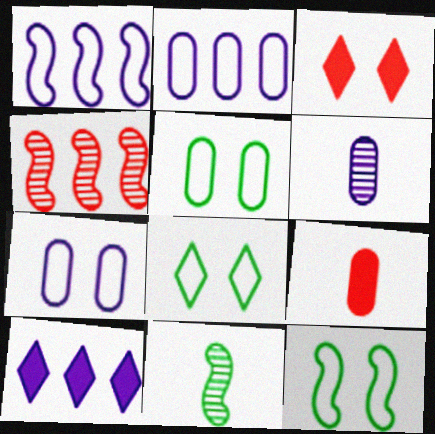[[2, 3, 11], 
[5, 8, 12]]